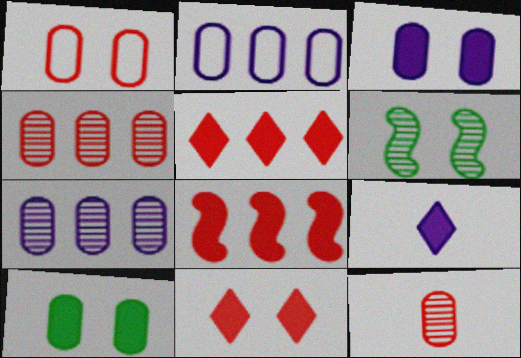[[2, 10, 12], 
[8, 9, 10]]